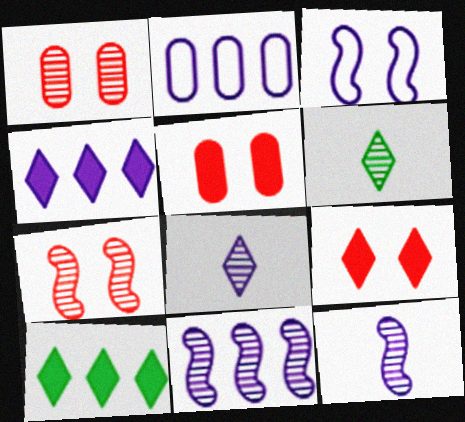[[1, 6, 11], 
[2, 4, 11]]